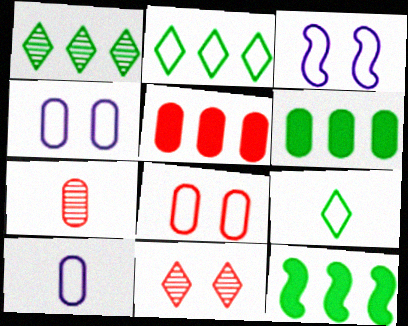[[4, 6, 7], 
[5, 7, 8], 
[10, 11, 12]]